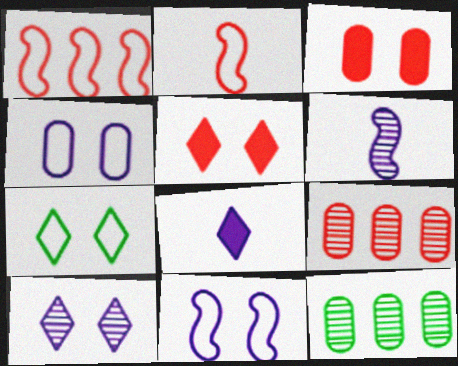[[2, 5, 9], 
[5, 7, 10]]